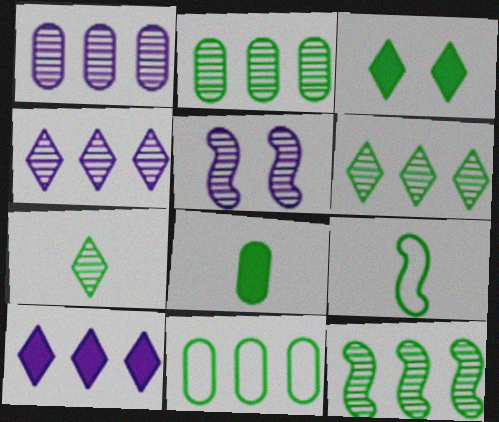[[2, 3, 9], 
[2, 6, 12], 
[7, 8, 9]]